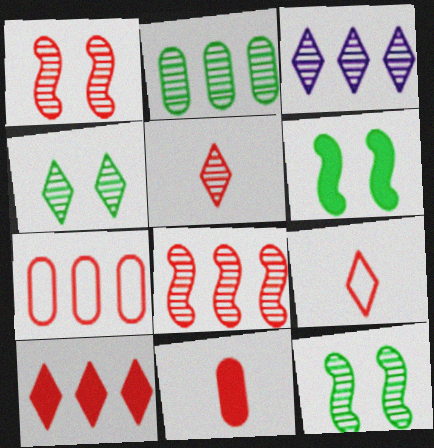[[2, 3, 8], 
[3, 4, 5], 
[7, 8, 10]]